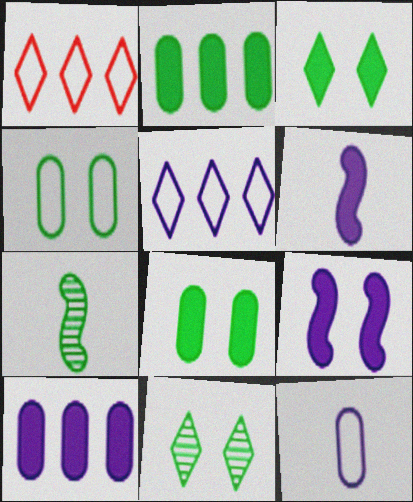[]